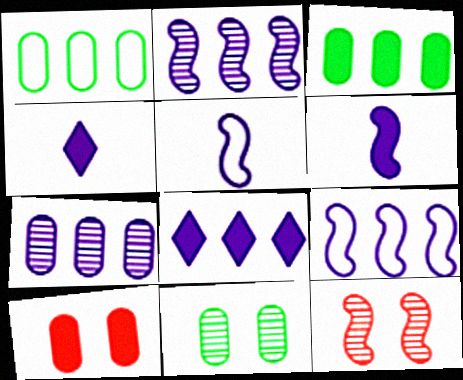[[1, 4, 12], 
[7, 8, 9]]